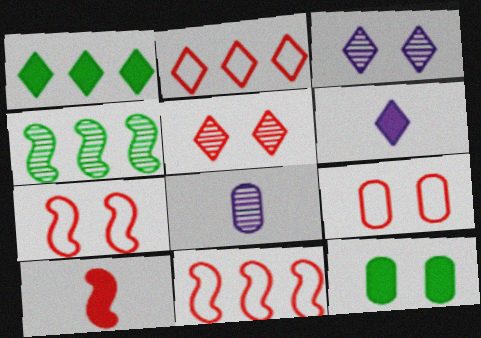[[1, 7, 8], 
[3, 7, 12], 
[4, 5, 8], 
[4, 6, 9]]